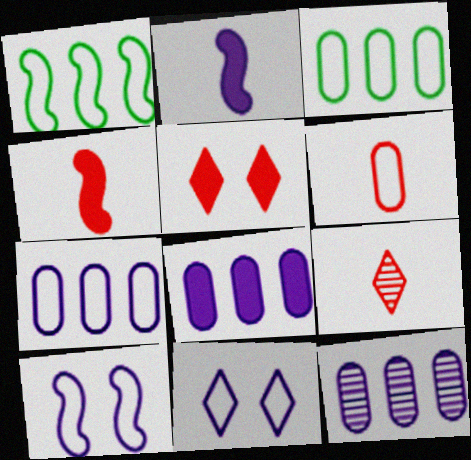[[1, 6, 11], 
[2, 11, 12], 
[4, 6, 9], 
[7, 8, 12]]